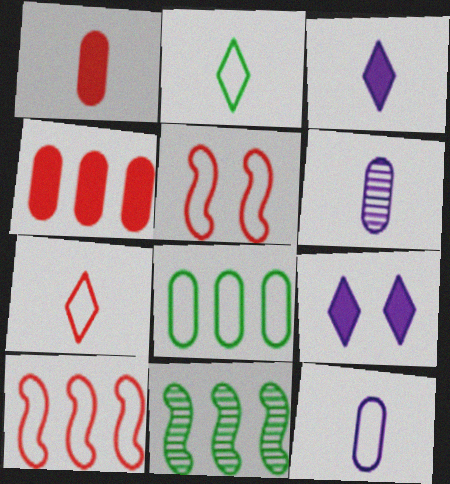[]